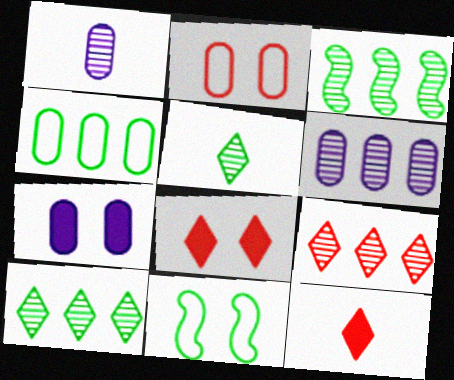[[3, 6, 9], 
[6, 11, 12]]